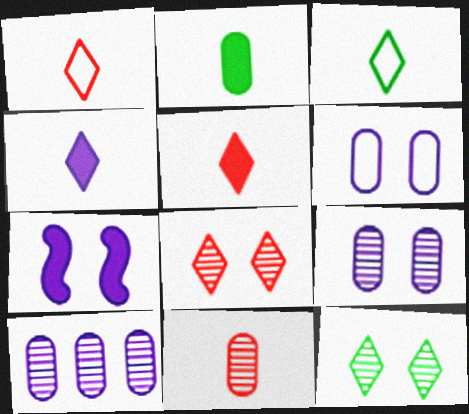[]